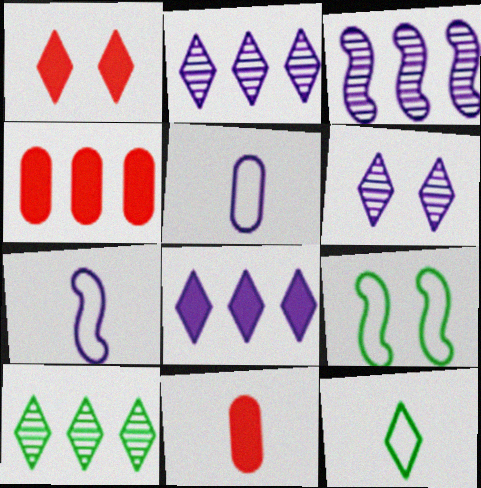[[1, 2, 12], 
[2, 9, 11]]